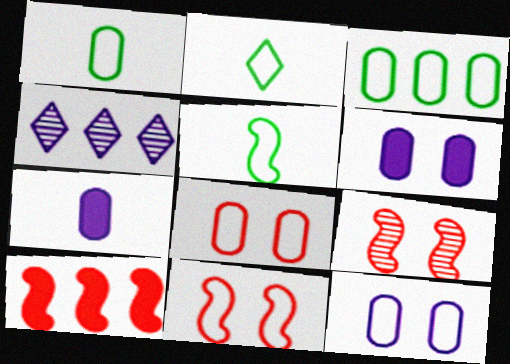[[1, 2, 5], 
[3, 4, 10]]